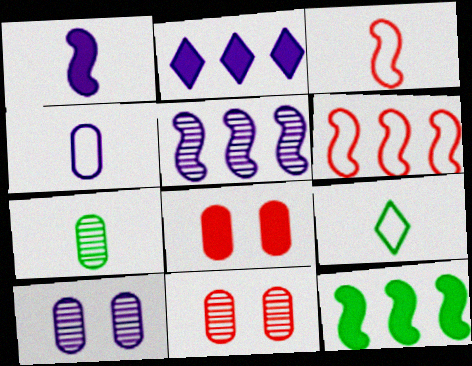[[3, 4, 9], 
[5, 6, 12], 
[5, 8, 9]]